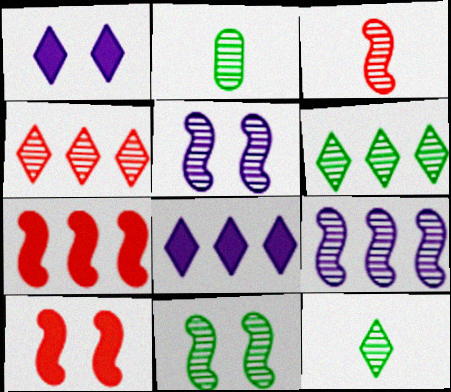[[2, 4, 5], 
[2, 6, 11], 
[3, 9, 11]]